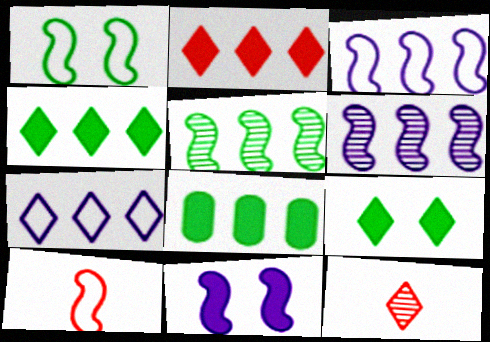[[1, 3, 10], 
[5, 10, 11], 
[7, 9, 12]]